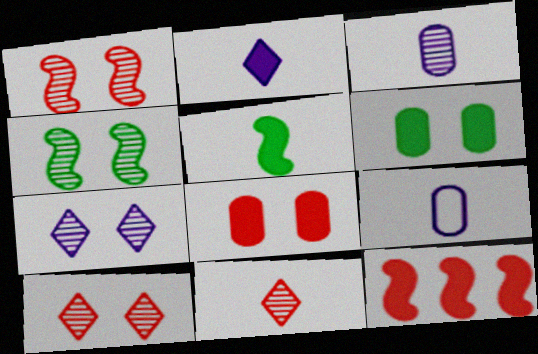[[2, 6, 12], 
[5, 9, 11]]